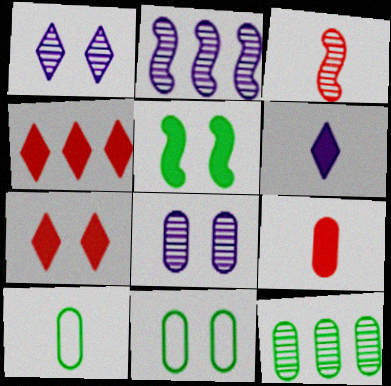[[1, 3, 12], 
[2, 7, 10], 
[3, 6, 10]]